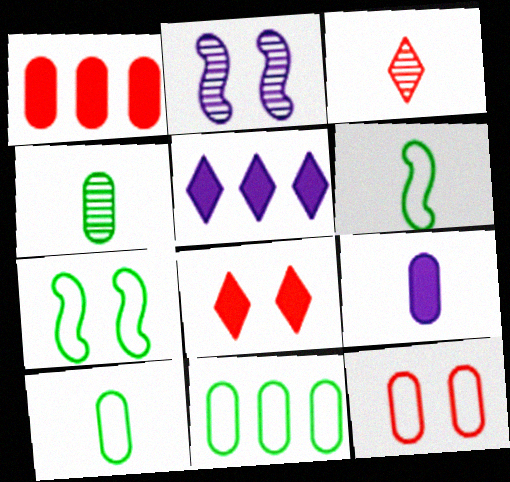[[3, 6, 9]]